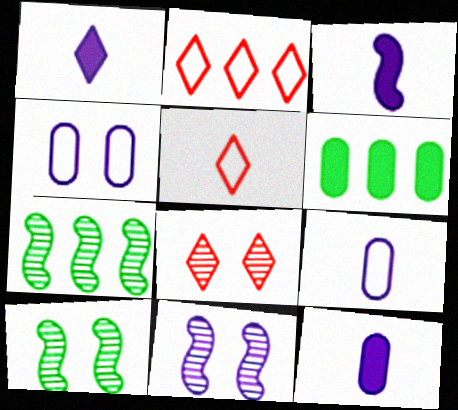[[1, 3, 12], 
[2, 10, 12], 
[5, 6, 11]]